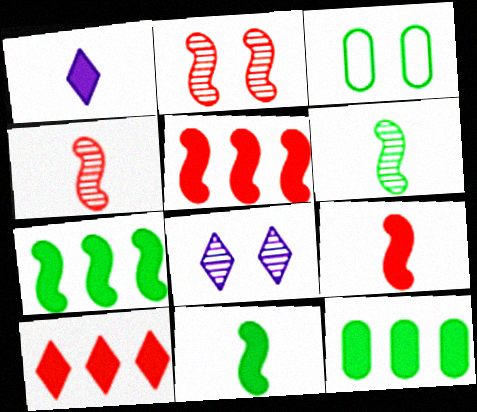[]